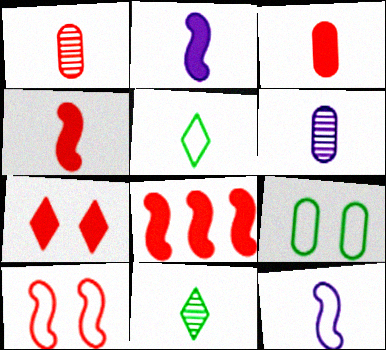[[1, 2, 5], 
[3, 7, 8], 
[3, 11, 12], 
[4, 5, 6]]